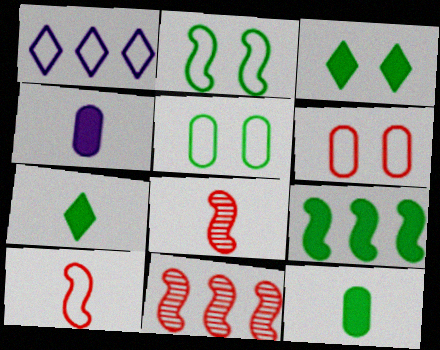[[1, 5, 10], 
[3, 9, 12]]